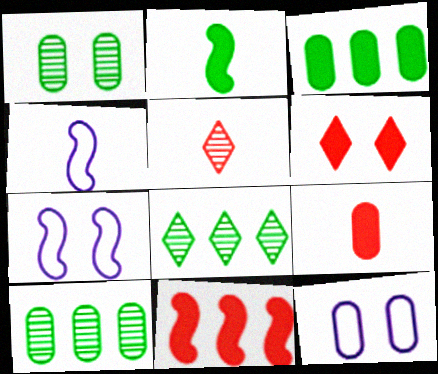[[1, 6, 7], 
[3, 5, 7], 
[4, 6, 10], 
[6, 9, 11], 
[7, 8, 9], 
[9, 10, 12]]